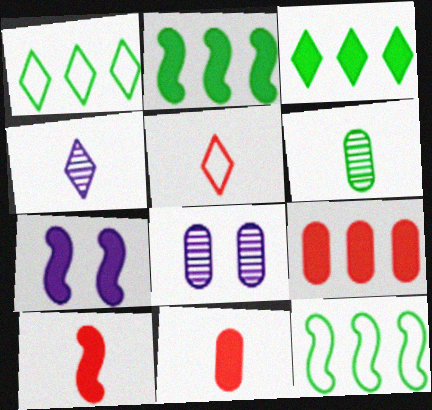[[1, 8, 10], 
[2, 5, 8], 
[2, 7, 10], 
[3, 7, 11]]